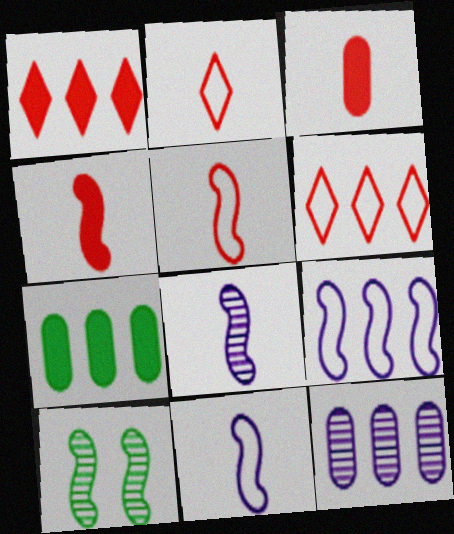[[4, 9, 10]]